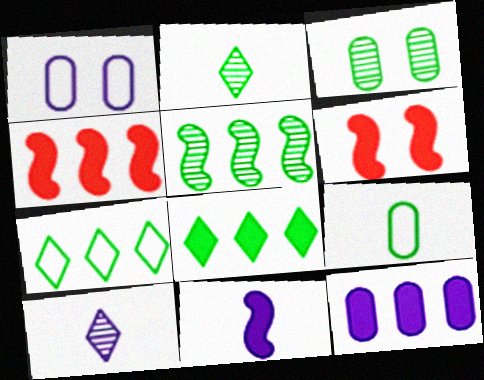[[1, 2, 4], 
[2, 3, 5], 
[4, 8, 12]]